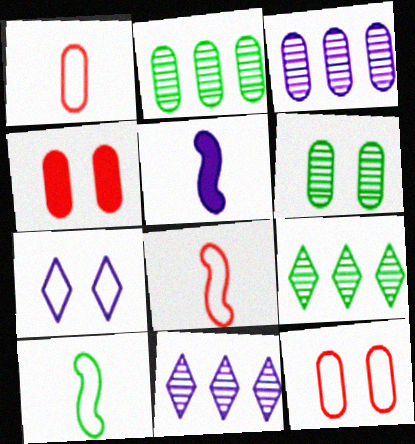[[3, 5, 7], 
[4, 10, 11], 
[5, 9, 12]]